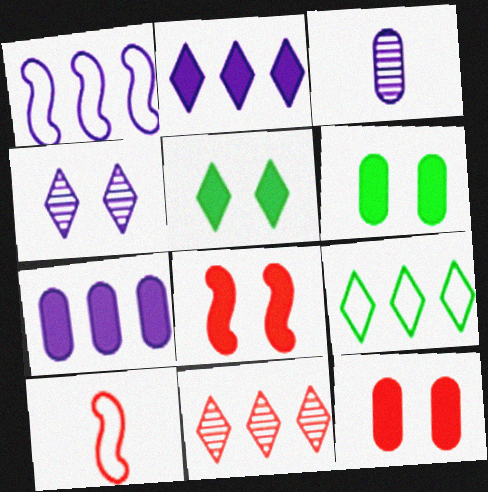[[2, 9, 11], 
[3, 8, 9], 
[10, 11, 12]]